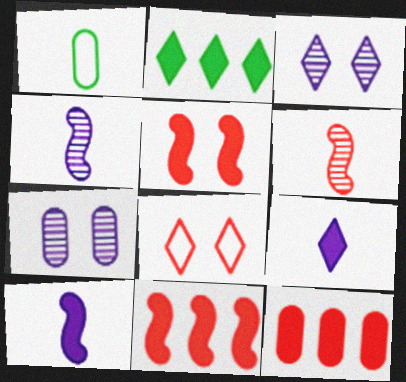[[1, 3, 11], 
[1, 6, 9], 
[1, 7, 12], 
[6, 8, 12]]